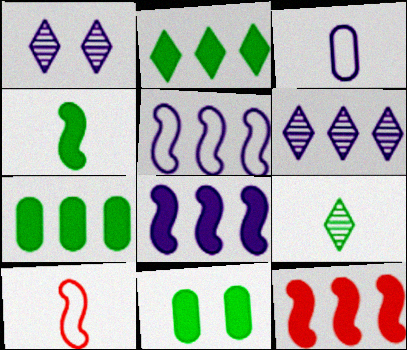[[1, 3, 8], 
[1, 7, 10], 
[2, 4, 11], 
[6, 10, 11]]